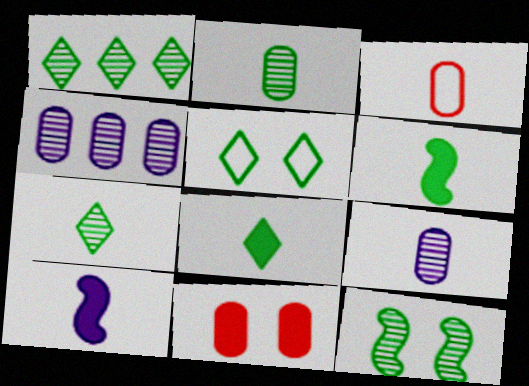[[1, 2, 12], 
[1, 5, 8], 
[3, 7, 10]]